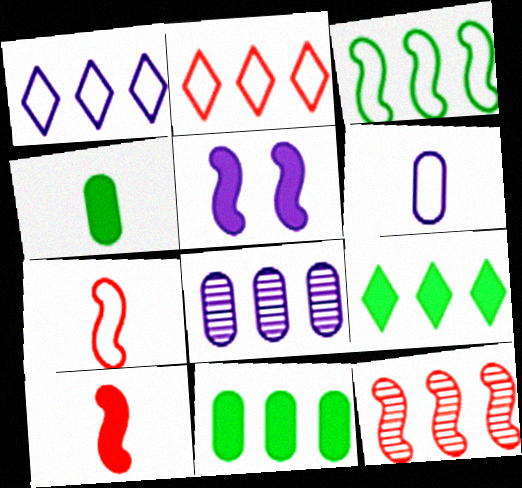[[1, 11, 12]]